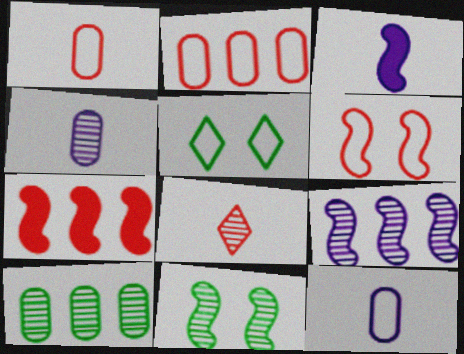[[4, 5, 7]]